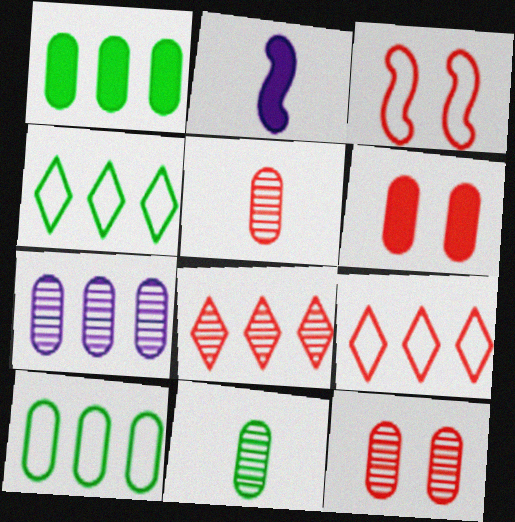[[2, 4, 12], 
[7, 11, 12]]